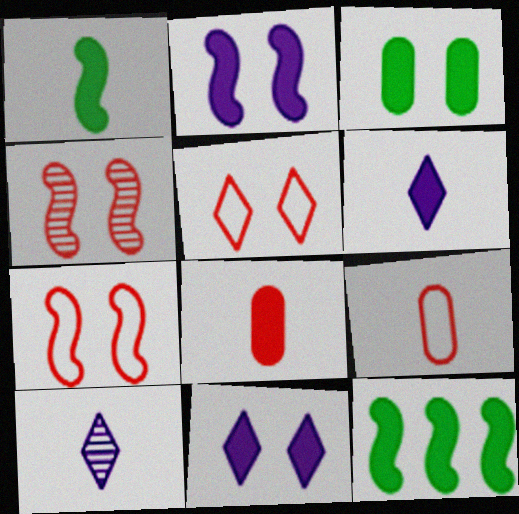[[1, 6, 8], 
[1, 9, 10], 
[8, 11, 12]]